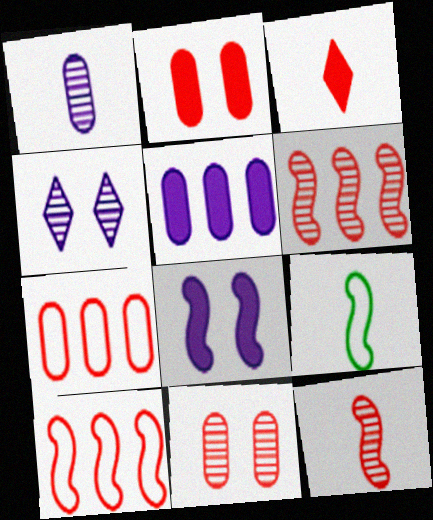[[1, 3, 9], 
[3, 10, 11], 
[6, 8, 9]]